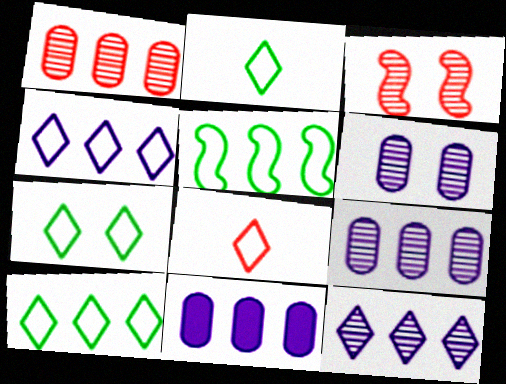[[2, 3, 11], 
[2, 7, 10], 
[4, 7, 8]]